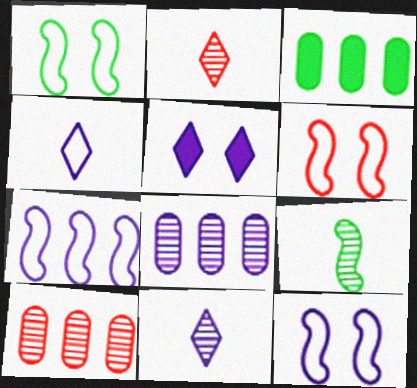[[1, 6, 12], 
[2, 3, 12], 
[3, 6, 11]]